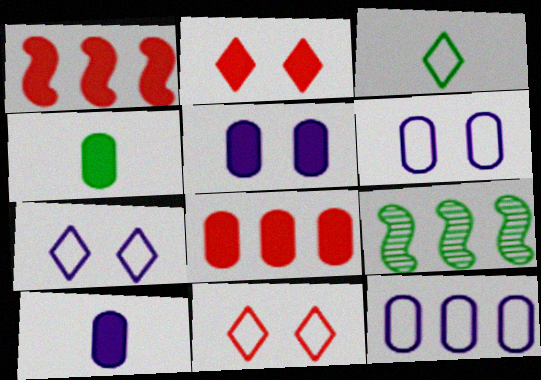[[4, 5, 8], 
[9, 10, 11]]